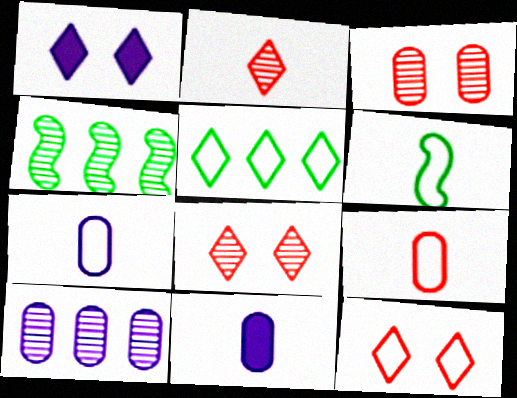[[1, 2, 5], 
[1, 4, 9], 
[2, 6, 11], 
[4, 11, 12]]